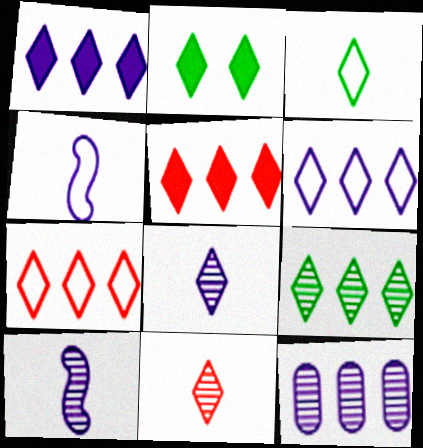[[1, 7, 9], 
[2, 3, 9], 
[2, 6, 11], 
[2, 7, 8], 
[5, 6, 9]]